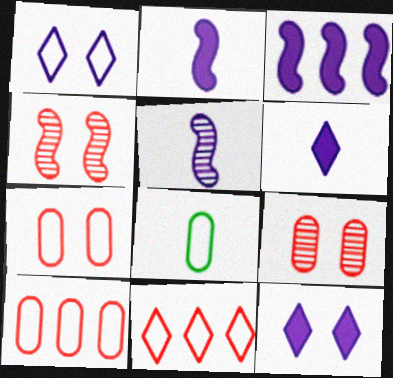[]